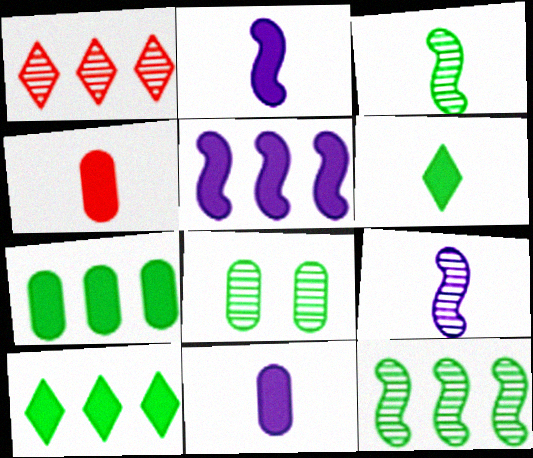[[1, 8, 9], 
[2, 4, 6]]